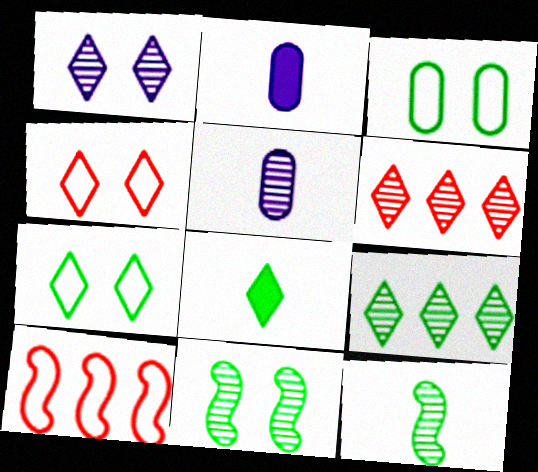[[5, 6, 11], 
[7, 8, 9]]